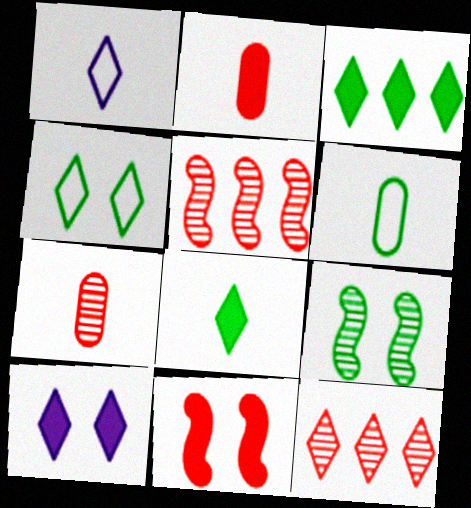[[3, 6, 9], 
[5, 6, 10]]